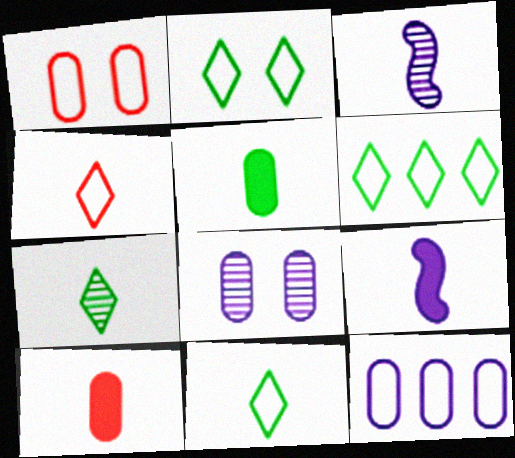[[2, 6, 11], 
[3, 4, 5], 
[3, 10, 11]]